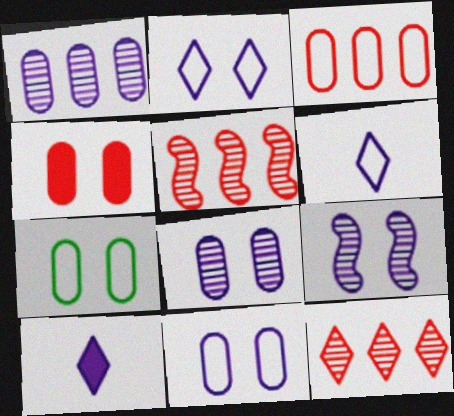[[4, 7, 8], 
[5, 7, 10]]